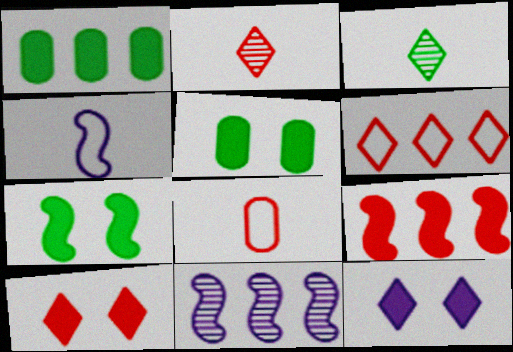[[1, 6, 11], 
[2, 6, 10], 
[3, 6, 12]]